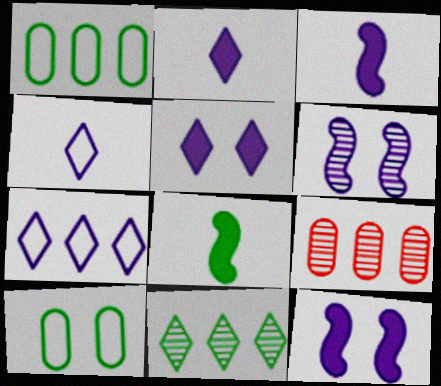[[8, 10, 11]]